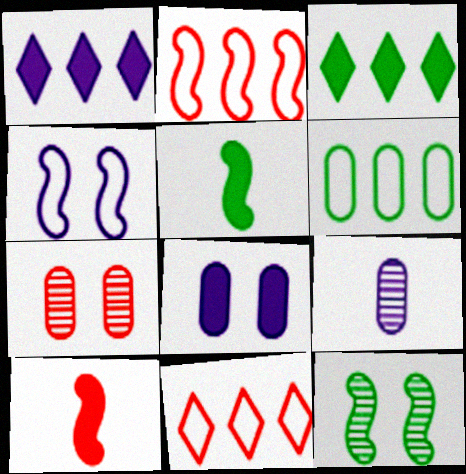[[1, 4, 9], 
[3, 8, 10], 
[7, 10, 11]]